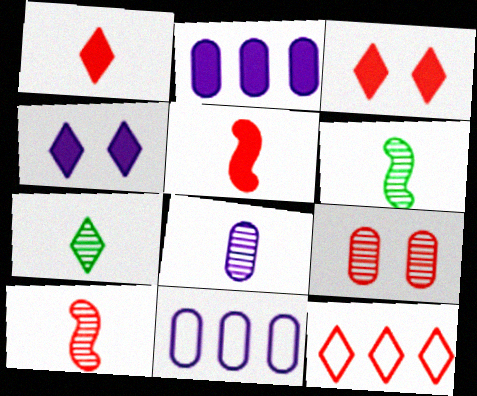[[3, 6, 11], 
[4, 7, 12], 
[5, 9, 12], 
[7, 8, 10]]